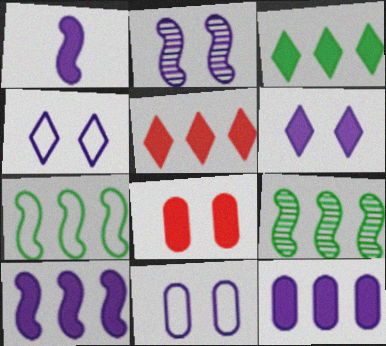[[1, 3, 8], 
[1, 6, 12], 
[2, 6, 11]]